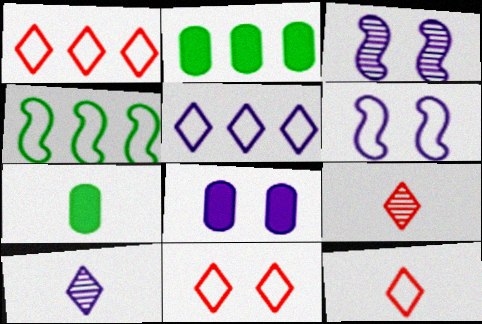[[1, 3, 7], 
[1, 11, 12], 
[2, 3, 12], 
[2, 6, 9], 
[4, 8, 9]]